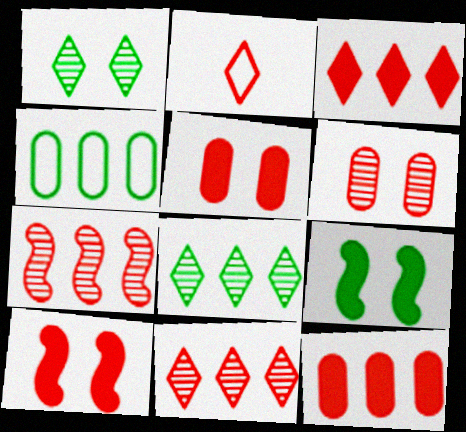[[2, 5, 7]]